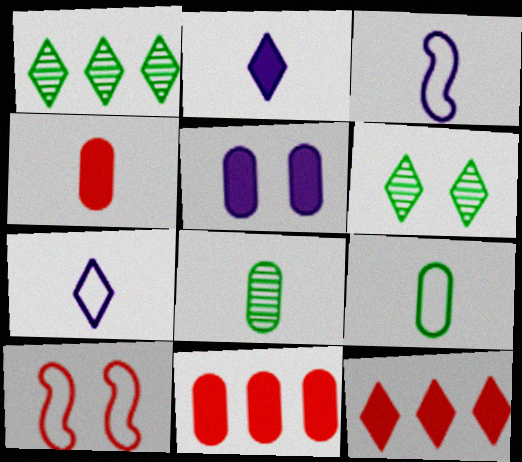[[3, 6, 11], 
[5, 6, 10], 
[6, 7, 12]]